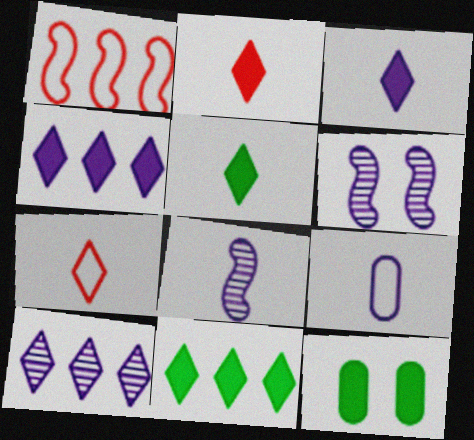[[2, 3, 5], 
[3, 8, 9], 
[4, 6, 9]]